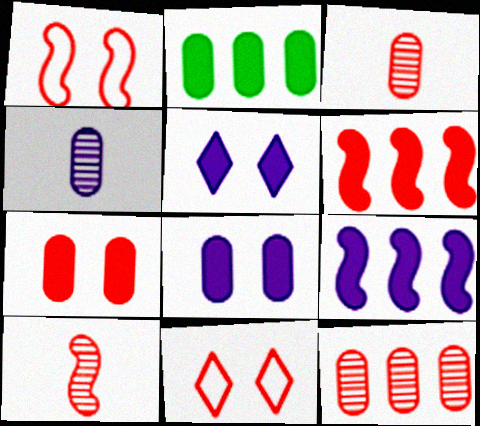[[1, 6, 10], 
[3, 6, 11]]